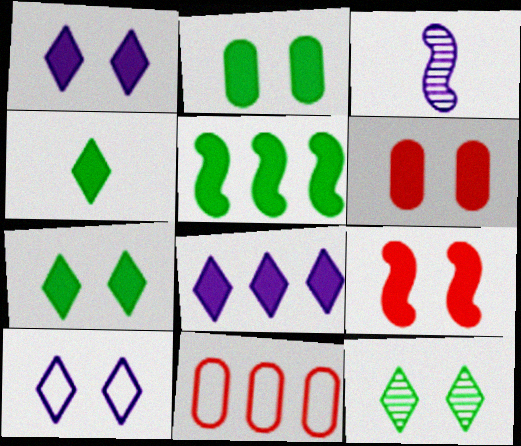[[1, 2, 9], 
[2, 4, 5], 
[3, 7, 11]]